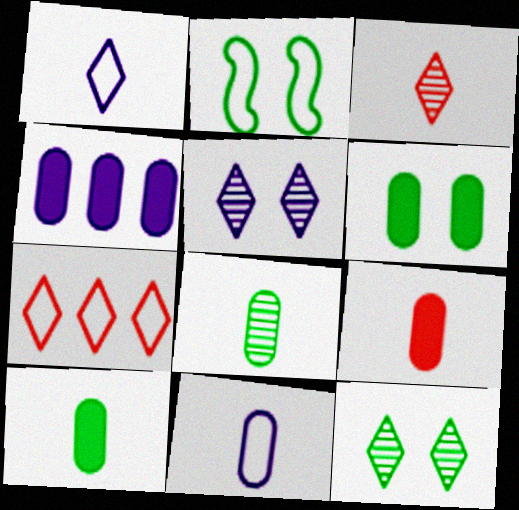[[2, 3, 4], 
[2, 6, 12], 
[2, 7, 11], 
[4, 6, 9], 
[8, 9, 11]]